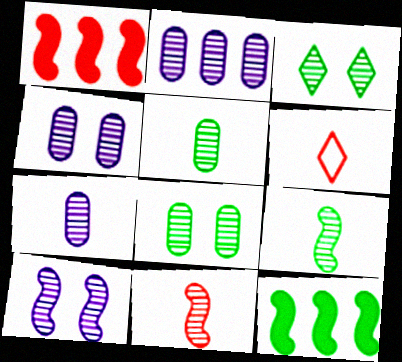[[2, 3, 11], 
[2, 4, 7], 
[4, 6, 12]]